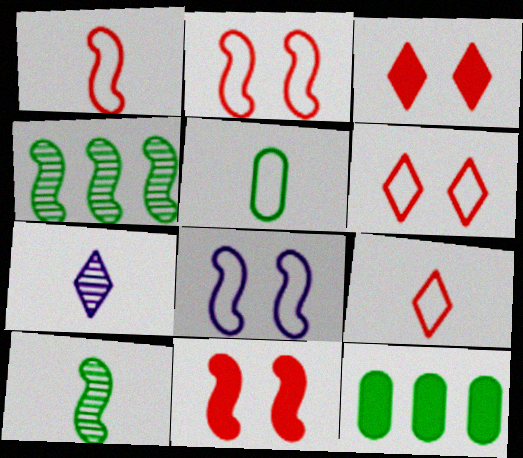[[2, 7, 12]]